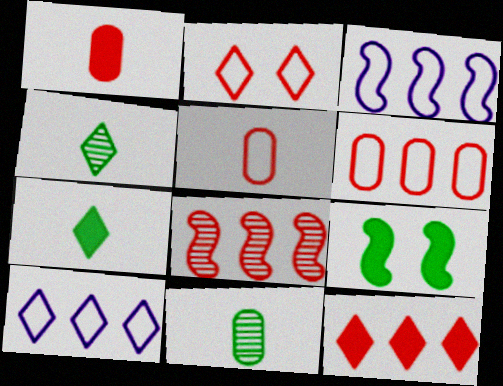[[1, 2, 8], 
[6, 8, 12]]